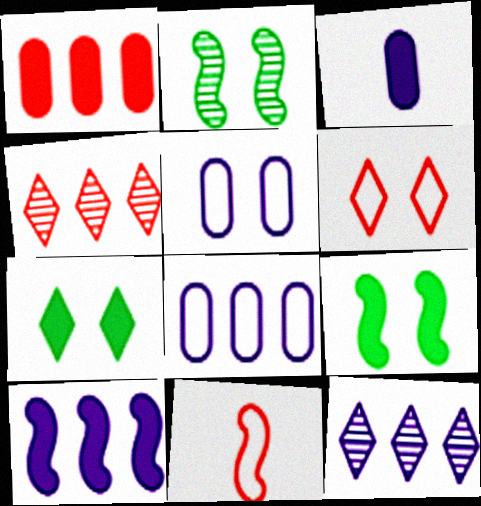[[2, 10, 11], 
[8, 10, 12]]